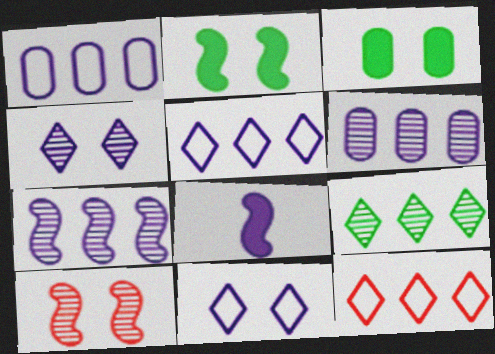[[1, 4, 8], 
[3, 10, 11], 
[6, 8, 11]]